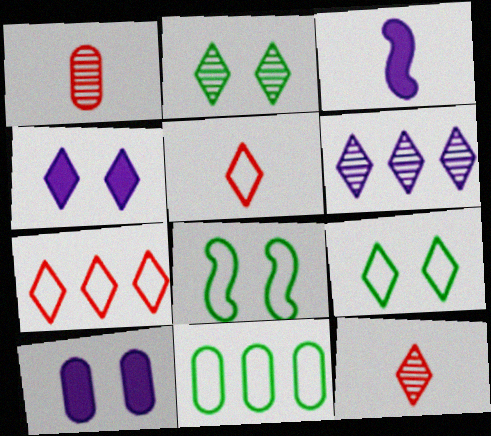[[1, 10, 11], 
[2, 6, 12]]